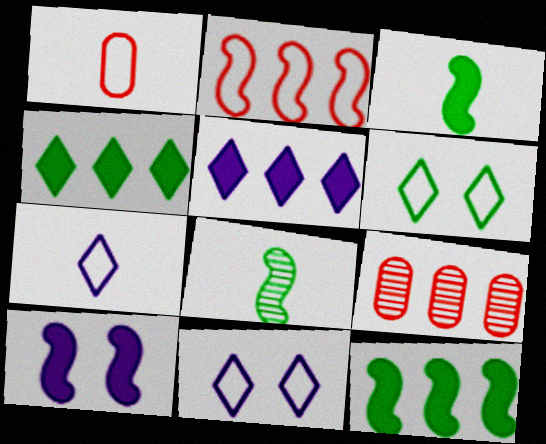[[2, 8, 10], 
[3, 9, 11]]